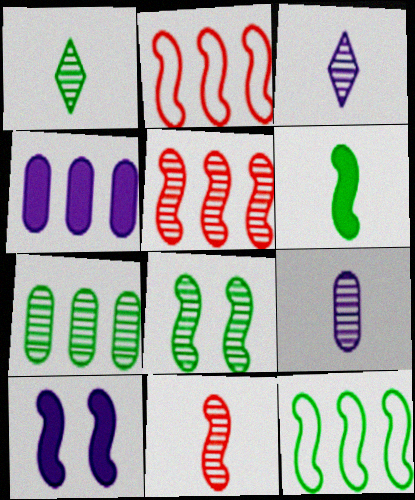[[1, 7, 8], 
[1, 9, 11], 
[6, 8, 12], 
[10, 11, 12]]